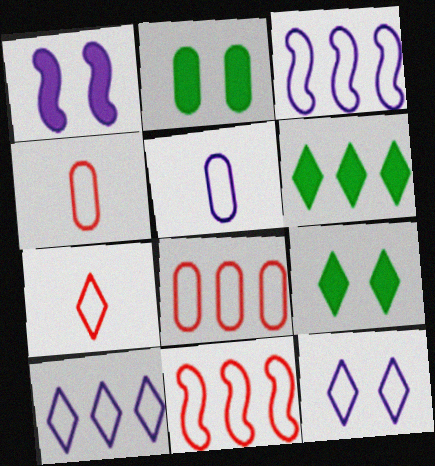[[3, 5, 12]]